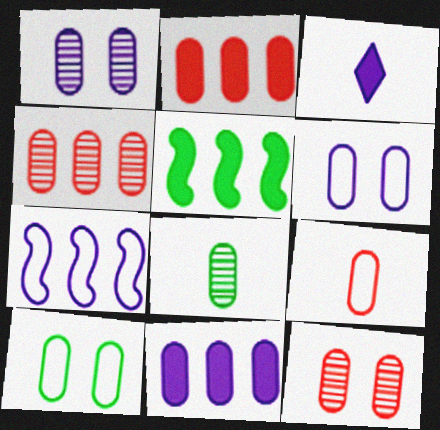[[1, 3, 7], 
[1, 4, 8], 
[2, 6, 8], 
[2, 9, 12]]